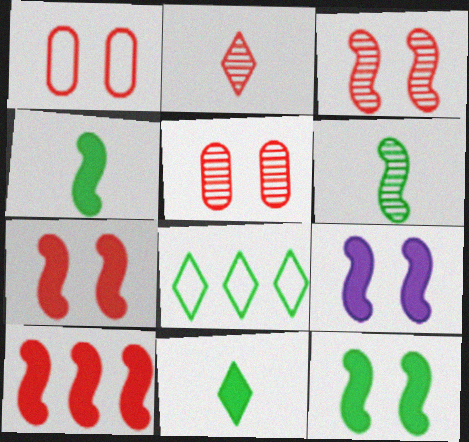[[1, 2, 10], 
[4, 9, 10], 
[7, 9, 12]]